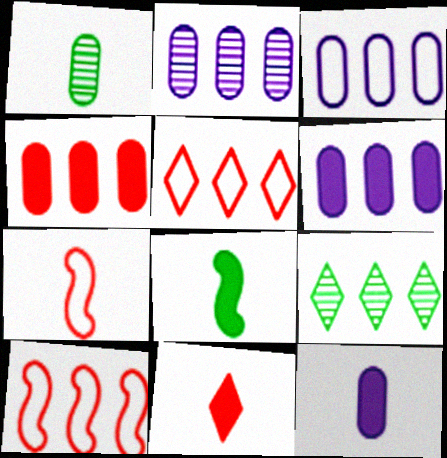[[2, 3, 6], 
[6, 9, 10], 
[8, 11, 12]]